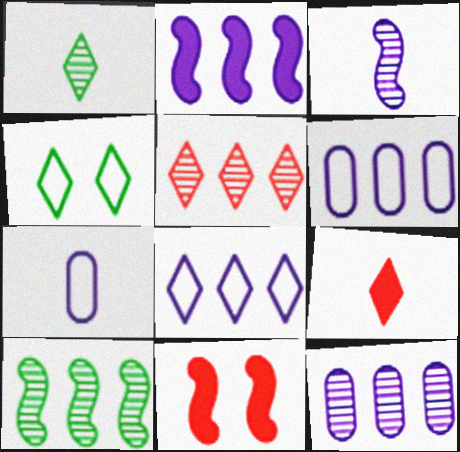[[1, 6, 11], 
[2, 8, 12], 
[5, 10, 12]]